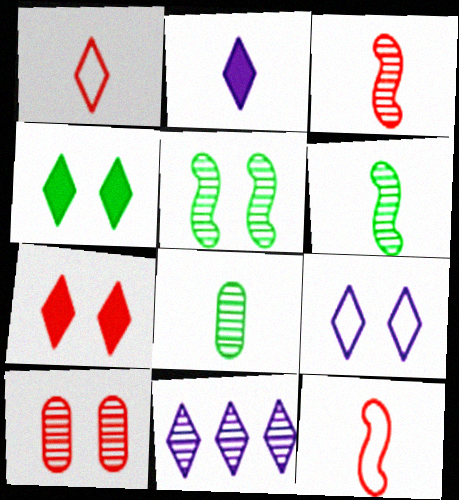[[1, 4, 11], 
[2, 8, 12], 
[2, 9, 11], 
[6, 10, 11]]